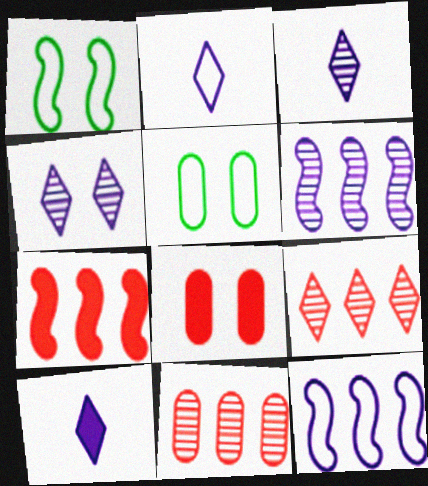[[1, 4, 8], 
[1, 10, 11], 
[2, 3, 10], 
[3, 5, 7]]